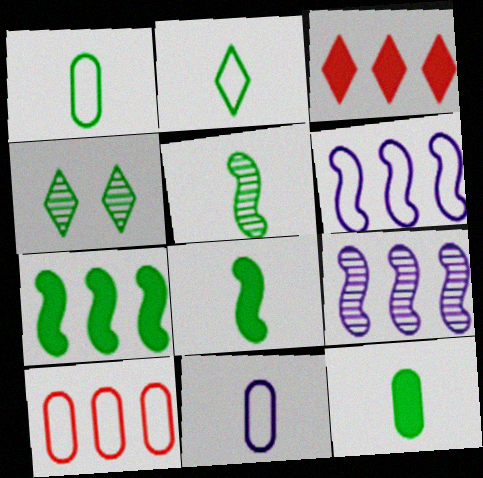[[1, 4, 7], 
[2, 5, 12]]